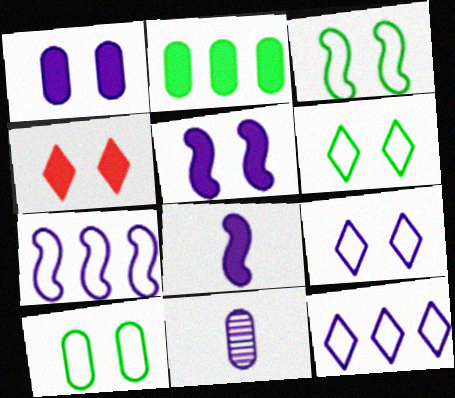[[2, 4, 8], 
[3, 6, 10], 
[5, 11, 12]]